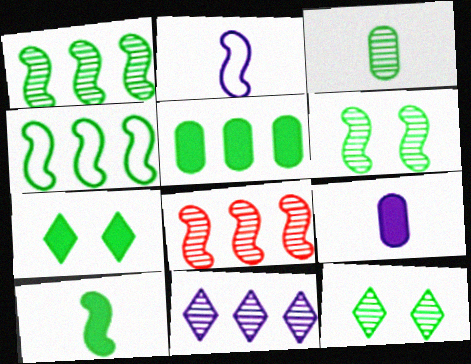[[1, 3, 12], 
[3, 4, 7], 
[4, 6, 10], 
[5, 7, 10]]